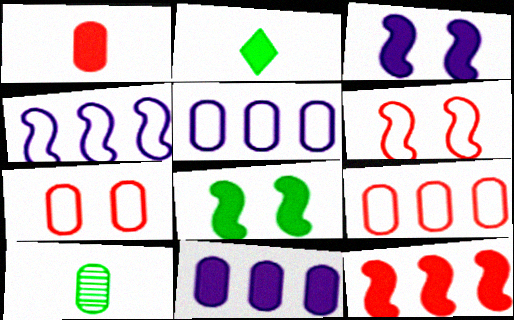[[7, 10, 11]]